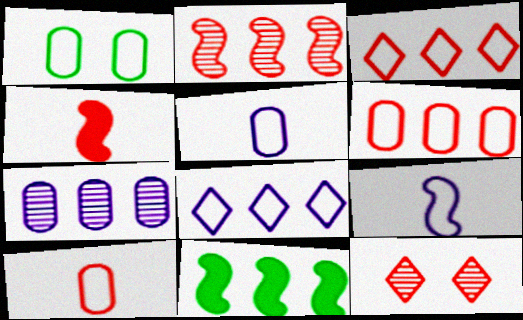[[1, 3, 9], 
[1, 5, 6], 
[3, 7, 11], 
[4, 6, 12], 
[5, 11, 12]]